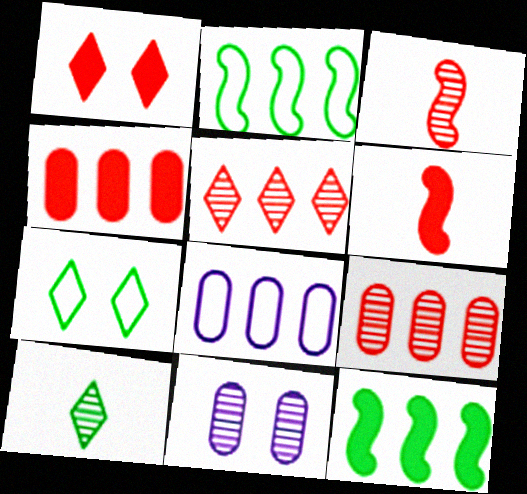[[1, 4, 6], 
[5, 8, 12]]